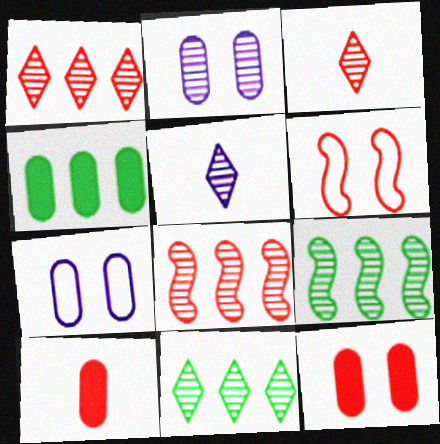[[1, 6, 10], 
[2, 3, 9], 
[4, 5, 6]]